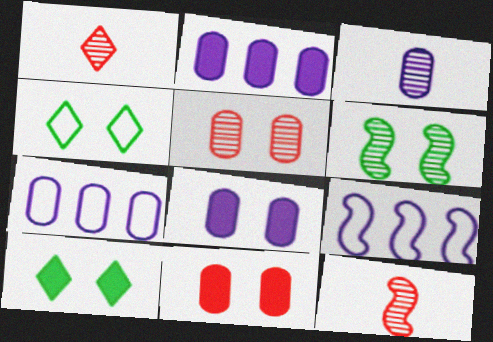[[2, 4, 12], 
[3, 7, 8], 
[7, 10, 12]]